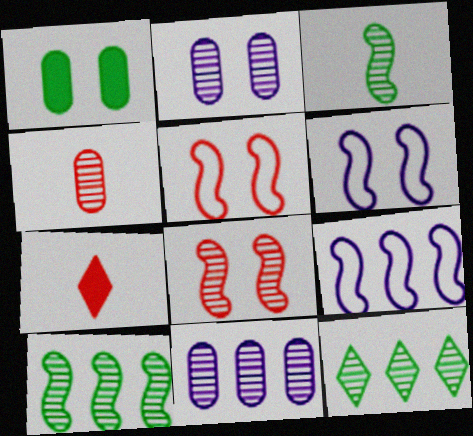[]